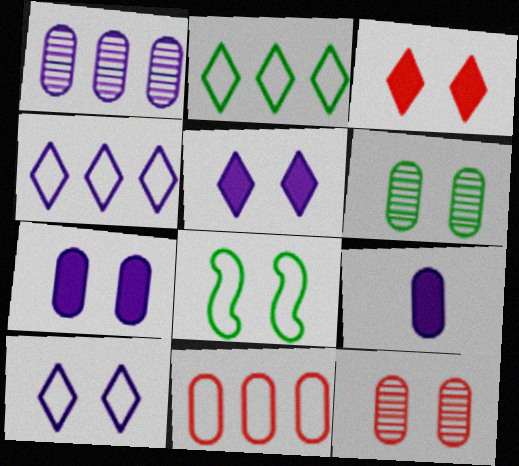[[5, 8, 12], 
[6, 9, 11]]